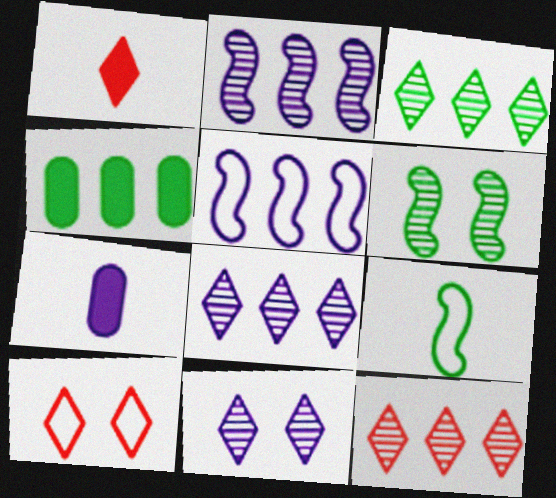[[1, 10, 12], 
[3, 8, 12], 
[4, 5, 12], 
[5, 7, 11]]